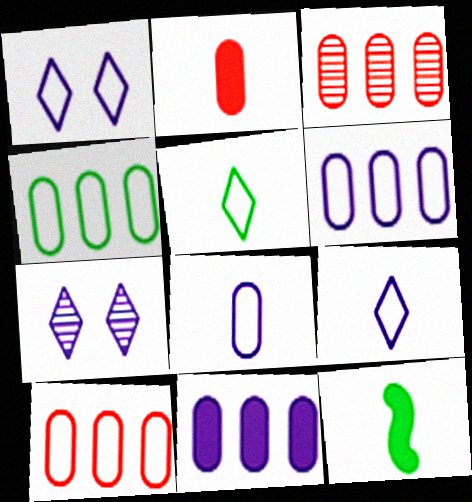[[1, 3, 12], 
[3, 4, 11], 
[4, 6, 10], 
[7, 10, 12]]